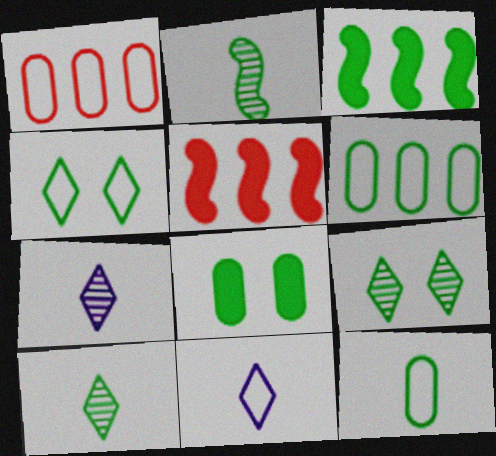[[3, 9, 12]]